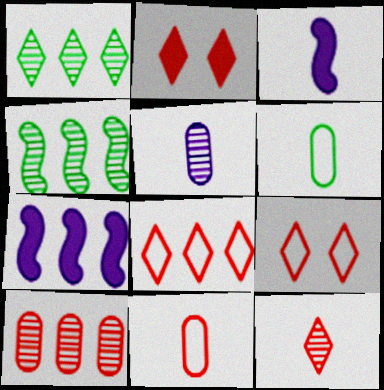[[2, 8, 12], 
[3, 6, 12]]